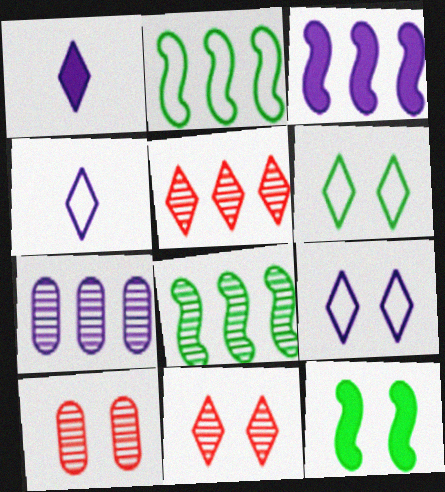[[1, 2, 10], 
[1, 5, 6], 
[5, 7, 8], 
[9, 10, 12]]